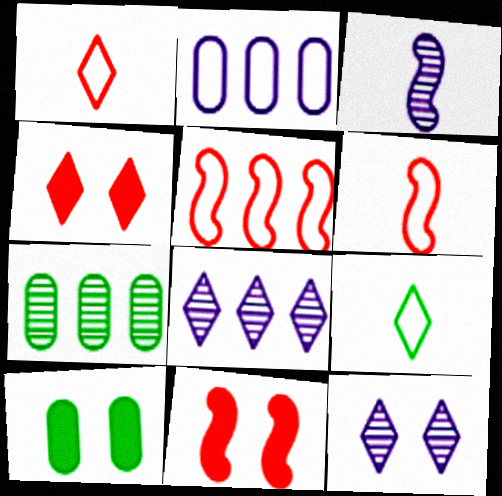[[4, 8, 9], 
[6, 8, 10]]